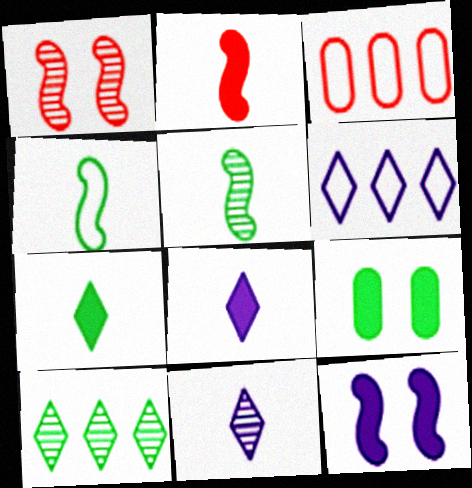[[4, 9, 10]]